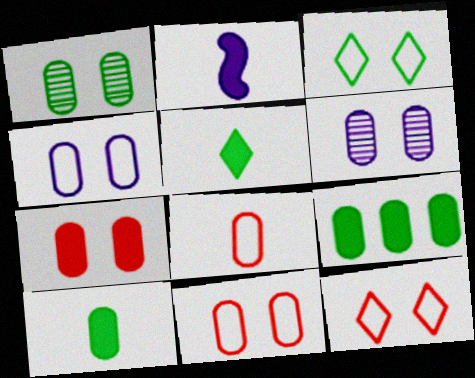[[1, 4, 7], 
[6, 8, 9]]